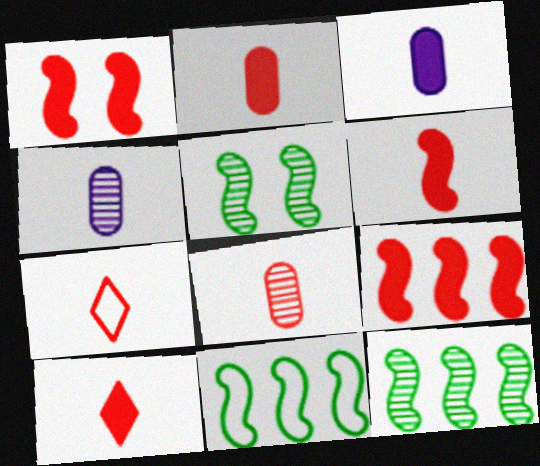[[1, 6, 9], 
[2, 6, 10], 
[6, 7, 8]]